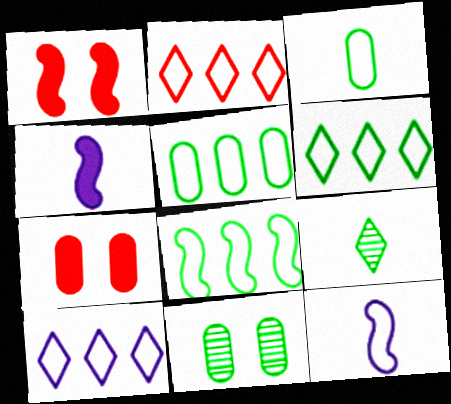[[2, 4, 11], 
[2, 6, 10], 
[5, 6, 8]]